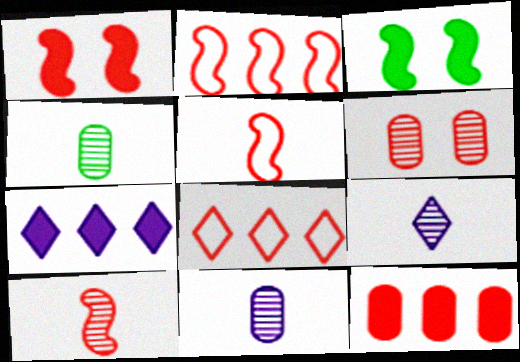[[1, 2, 10], 
[3, 8, 11], 
[4, 9, 10]]